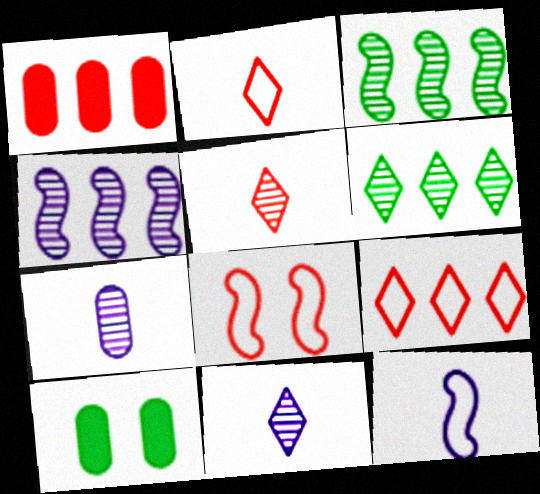[[1, 5, 8], 
[2, 4, 10]]